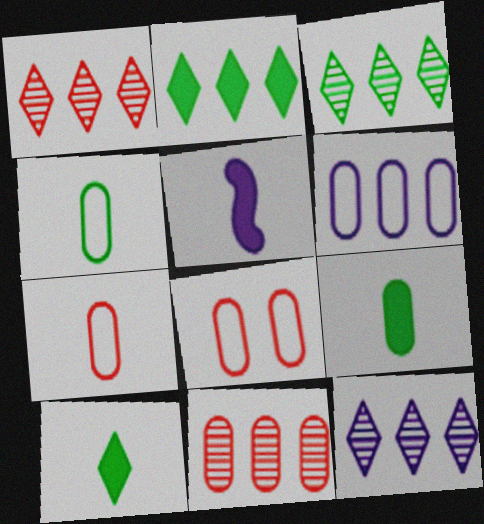[[1, 3, 12], 
[3, 5, 8], 
[4, 6, 8]]